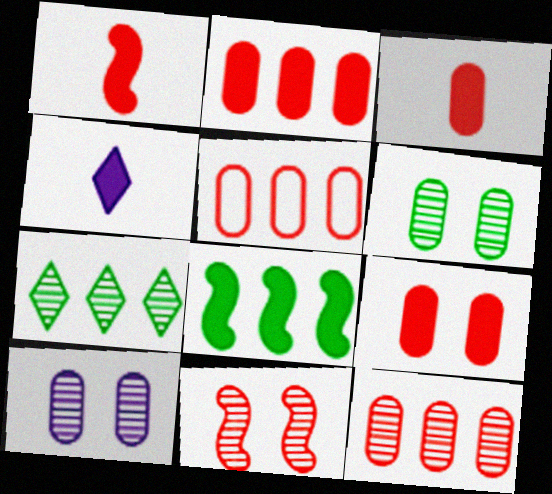[[2, 3, 9], 
[2, 5, 12], 
[4, 8, 9]]